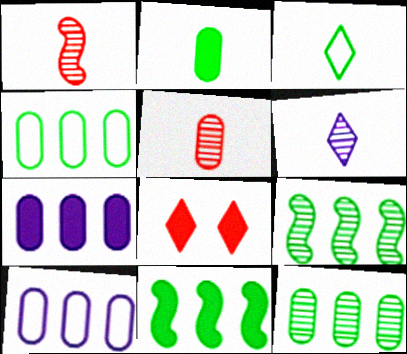[]